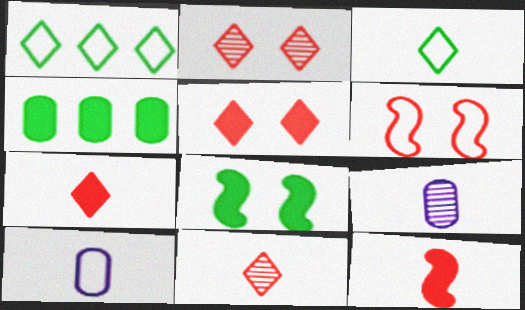[[1, 6, 10], 
[3, 9, 12]]